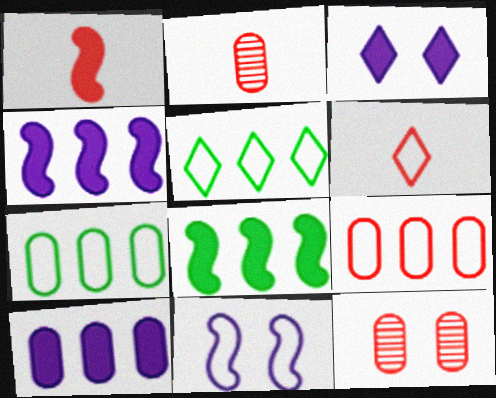[[1, 2, 6], 
[6, 7, 11]]